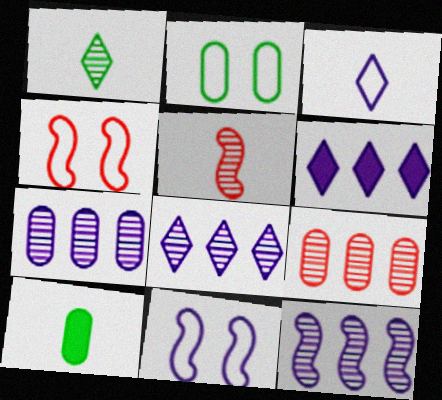[[2, 5, 6], 
[3, 5, 10], 
[4, 8, 10], 
[7, 8, 12]]